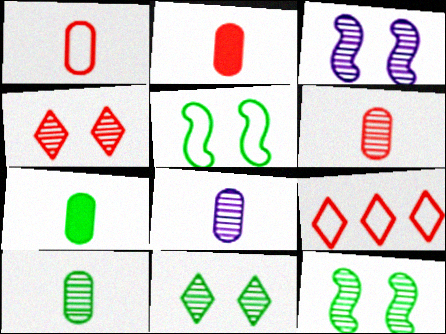[[1, 2, 6], 
[1, 7, 8], 
[3, 7, 9], 
[6, 8, 10]]